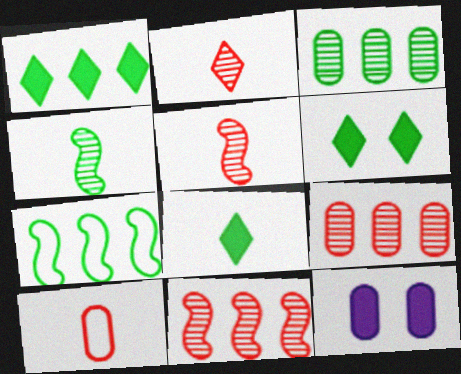[[1, 3, 7], 
[1, 6, 8], 
[2, 7, 12], 
[3, 10, 12]]